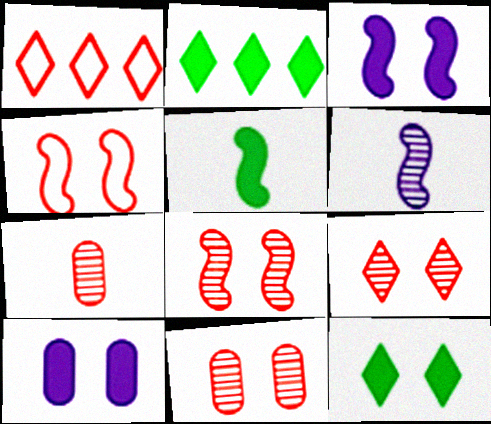[[8, 9, 11]]